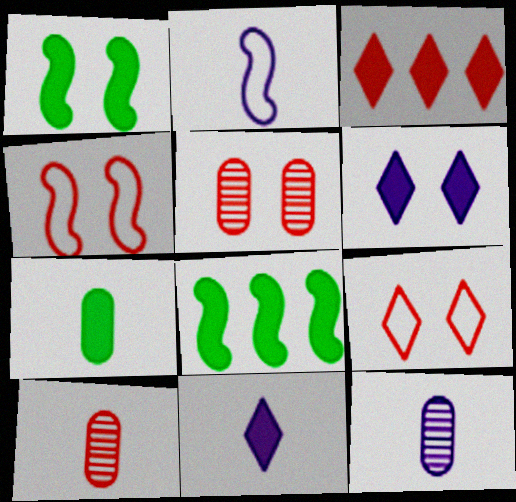[[2, 11, 12], 
[3, 4, 10], 
[8, 9, 12]]